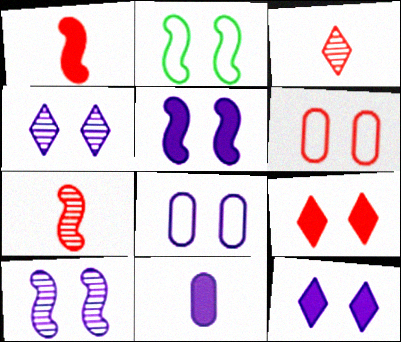[[4, 5, 8], 
[8, 10, 12]]